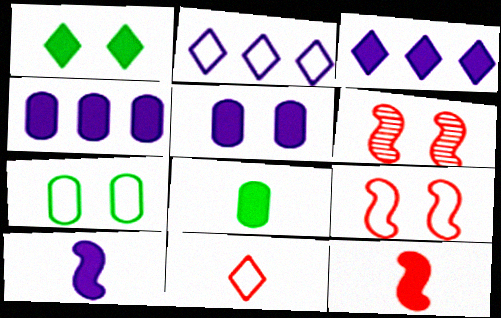[[1, 4, 12], 
[2, 6, 8], 
[3, 5, 10]]